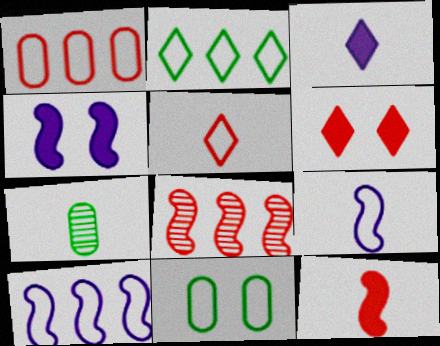[[1, 2, 10], 
[3, 8, 11], 
[5, 10, 11], 
[6, 7, 10]]